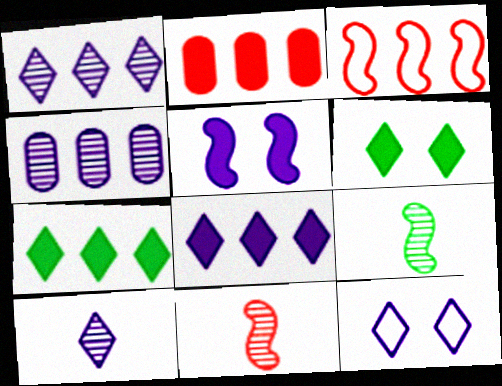[[2, 9, 12], 
[3, 4, 7], 
[3, 5, 9], 
[8, 10, 12]]